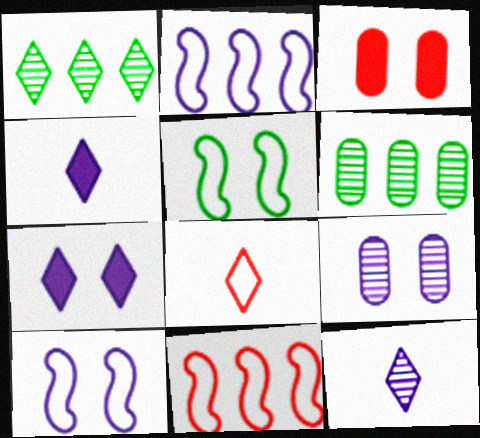[[1, 7, 8], 
[2, 4, 9], 
[7, 9, 10]]